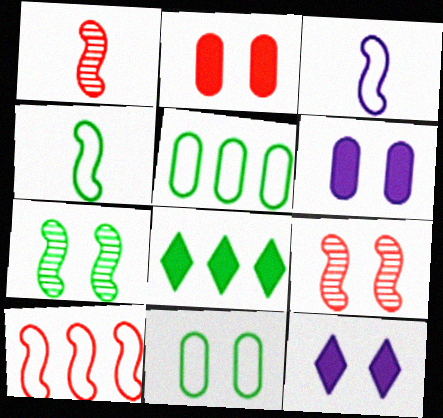[[1, 5, 12], 
[9, 11, 12]]